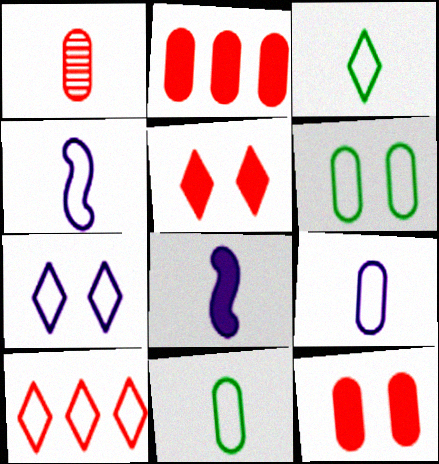[[1, 3, 8], 
[3, 7, 10], 
[4, 6, 10]]